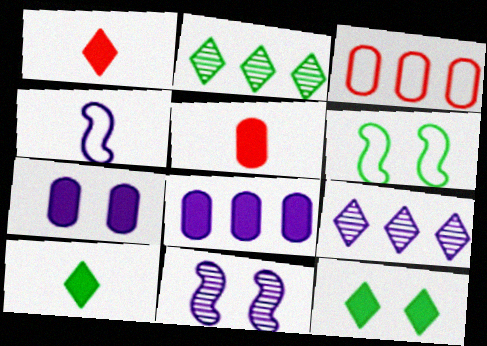[[3, 10, 11], 
[4, 7, 9], 
[5, 6, 9]]